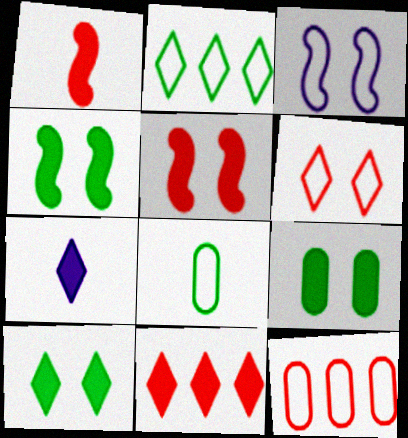[[4, 9, 10], 
[7, 10, 11]]